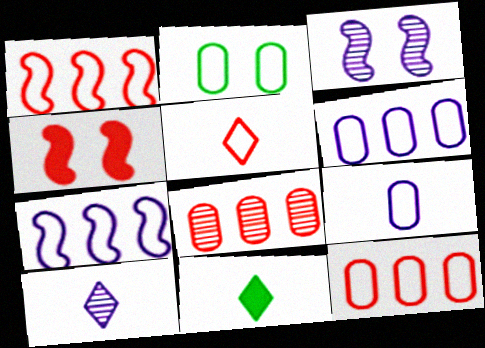[[2, 5, 7], 
[2, 9, 12], 
[3, 11, 12], 
[4, 5, 8], 
[5, 10, 11]]